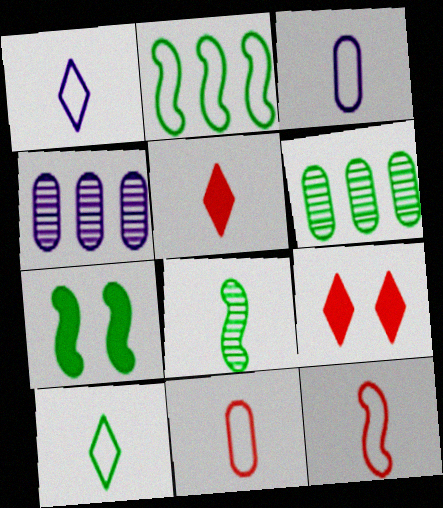[[2, 7, 8], 
[3, 5, 8], 
[3, 10, 12], 
[6, 7, 10]]